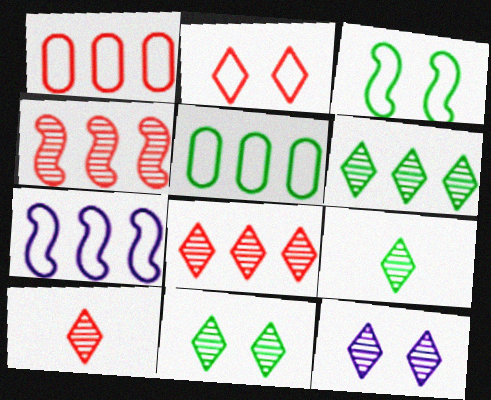[[6, 9, 11], 
[6, 10, 12], 
[8, 9, 12]]